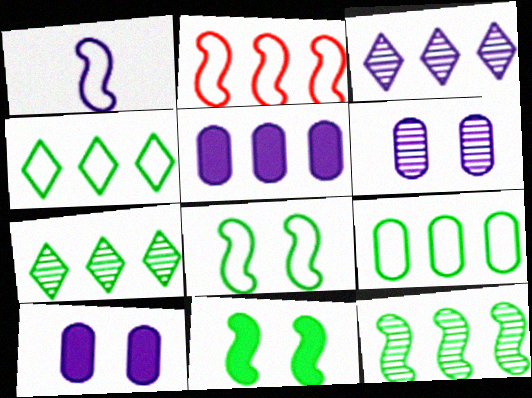[[1, 2, 8], 
[1, 3, 10], 
[2, 5, 7]]